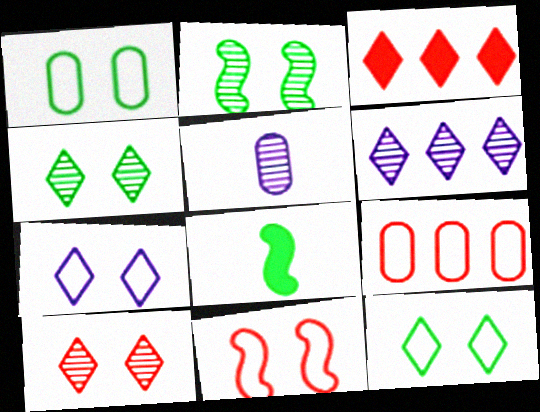[[1, 7, 11]]